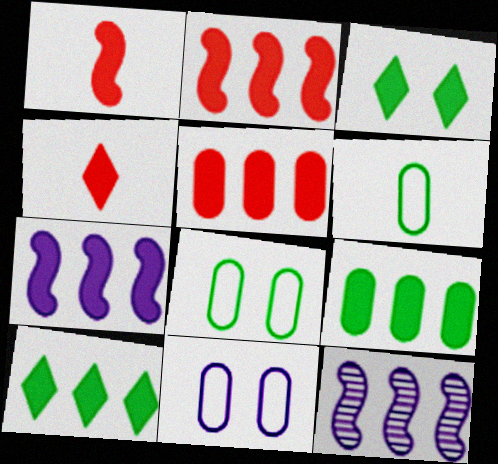[[4, 8, 12], 
[5, 7, 10]]